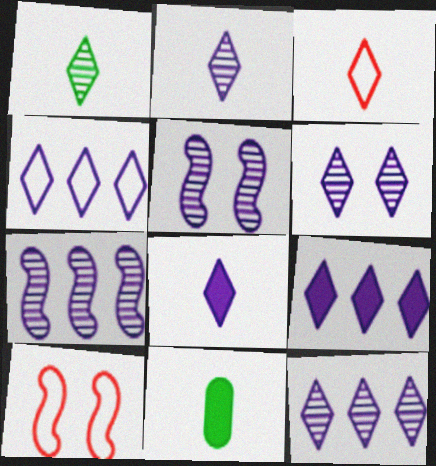[[1, 3, 8], 
[2, 6, 12], 
[4, 6, 8], 
[4, 9, 12], 
[10, 11, 12]]